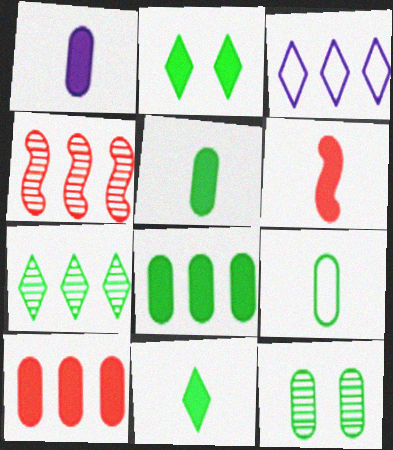[[1, 6, 11], 
[3, 4, 8], 
[3, 6, 12], 
[8, 9, 12]]